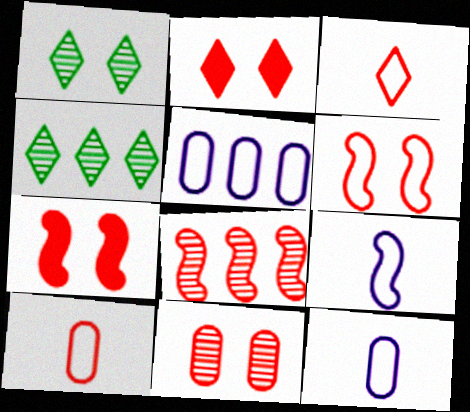[[2, 6, 11], 
[2, 8, 10], 
[4, 7, 12]]